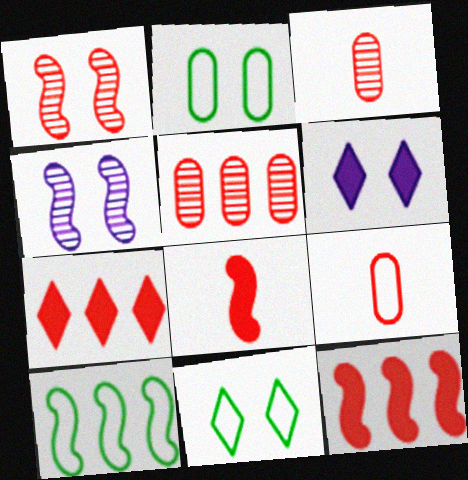[[1, 2, 6], 
[1, 7, 9], 
[3, 6, 10], 
[4, 8, 10]]